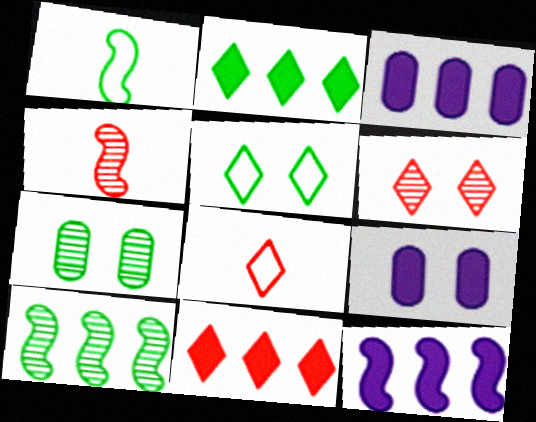[[1, 2, 7], 
[1, 3, 6], 
[3, 4, 5], 
[6, 8, 11], 
[7, 8, 12], 
[8, 9, 10]]